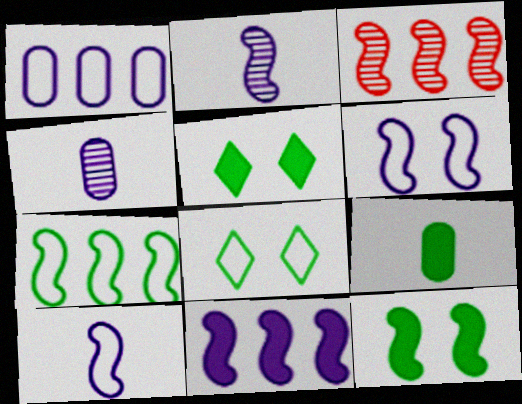[[2, 6, 11], 
[3, 7, 11], 
[3, 10, 12]]